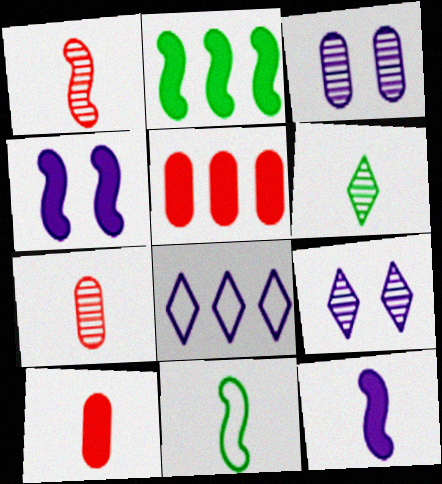[[1, 11, 12], 
[3, 8, 12], 
[5, 9, 11]]